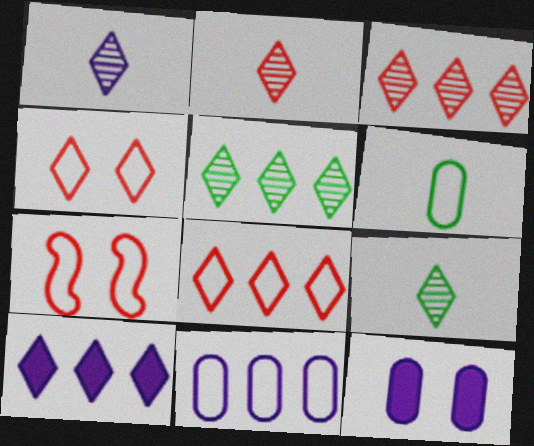[[1, 2, 9], 
[4, 9, 10], 
[5, 8, 10]]